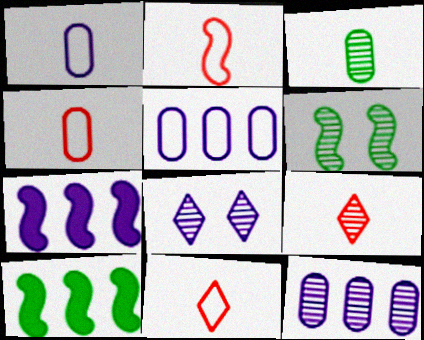[[1, 7, 8], 
[2, 4, 11], 
[2, 6, 7], 
[4, 8, 10], 
[6, 9, 12]]